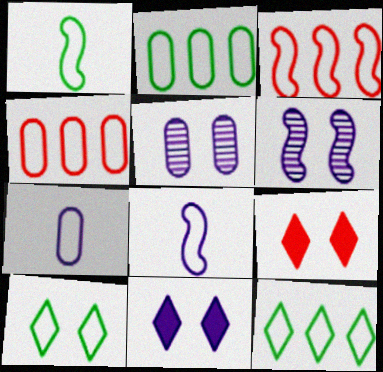[[1, 2, 10], 
[3, 7, 10], 
[4, 8, 10]]